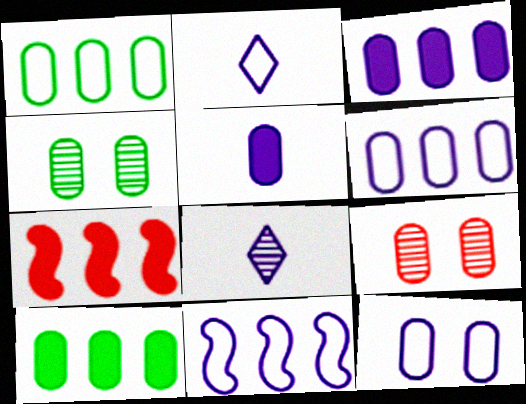[[1, 5, 9], 
[2, 4, 7], 
[2, 11, 12]]